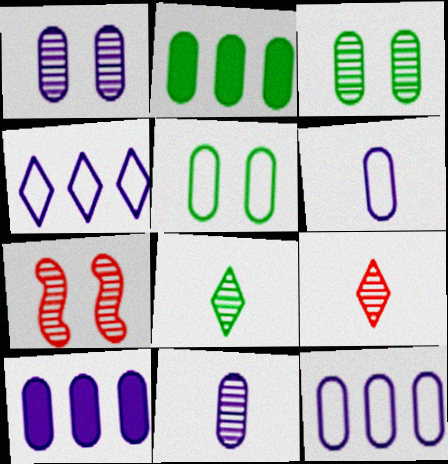[[1, 6, 10]]